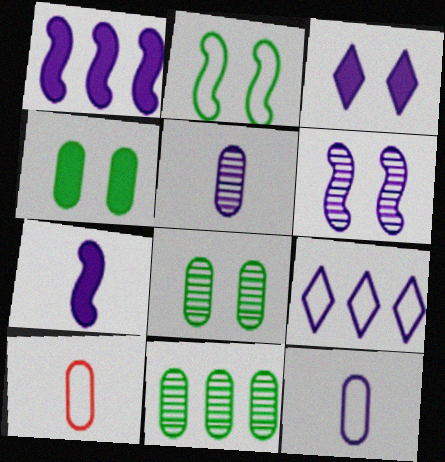[[2, 9, 10]]